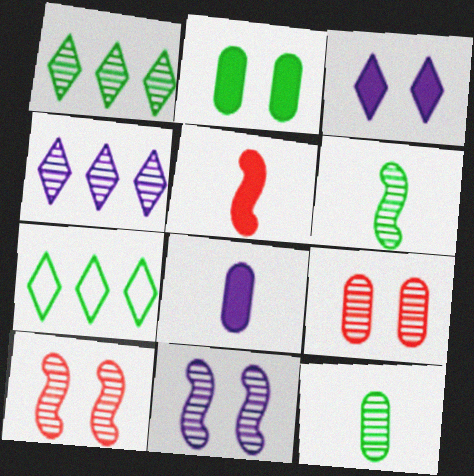[[2, 6, 7], 
[4, 6, 9], 
[4, 10, 12], 
[7, 8, 10]]